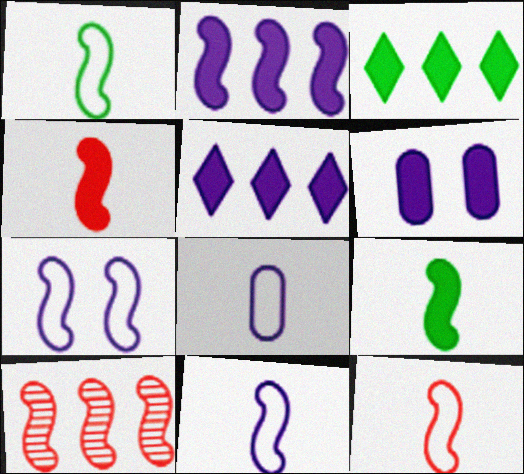[[1, 11, 12], 
[3, 4, 6], 
[7, 9, 10]]